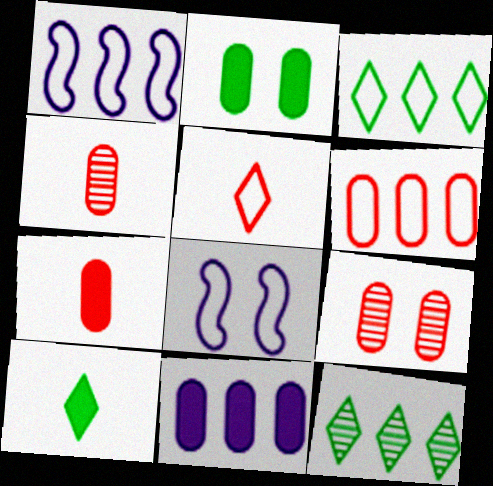[[1, 3, 6], 
[1, 9, 10], 
[2, 7, 11], 
[6, 7, 9], 
[7, 8, 12]]